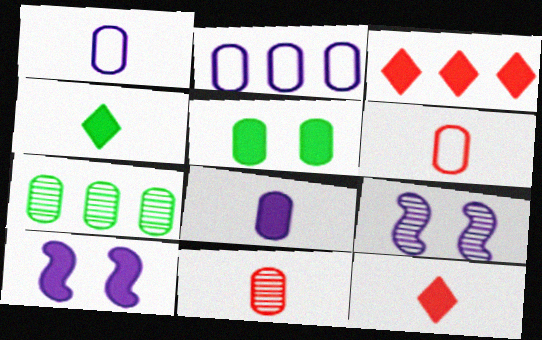[[2, 5, 11]]